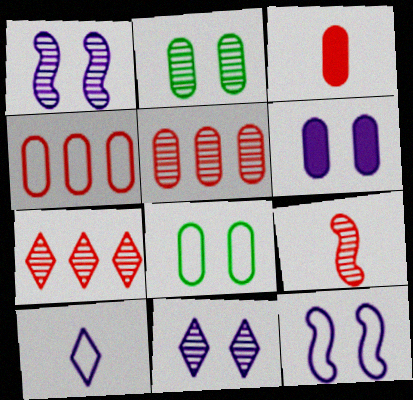[[6, 11, 12]]